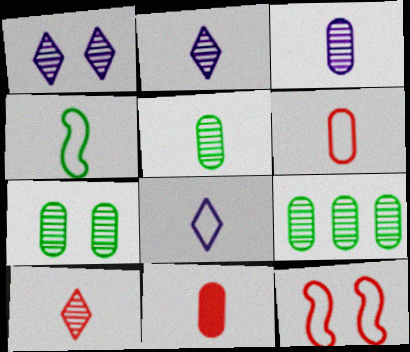[[2, 4, 11], 
[4, 6, 8], 
[5, 7, 9]]